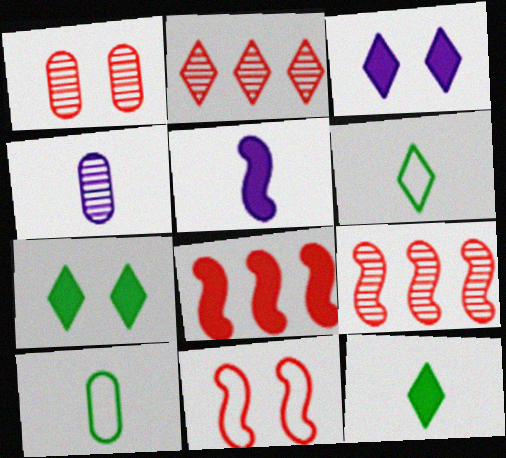[[2, 3, 6], 
[3, 9, 10]]